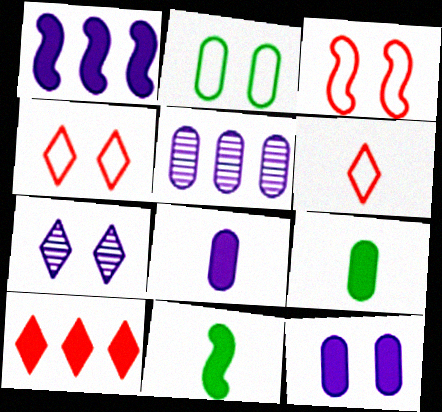[[4, 5, 11], 
[10, 11, 12]]